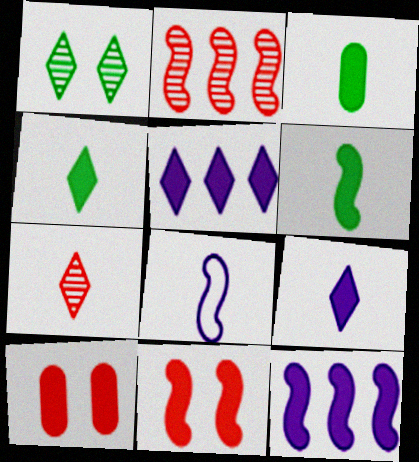[[3, 4, 6], 
[3, 5, 11], 
[3, 7, 8], 
[4, 10, 12], 
[5, 6, 10], 
[6, 11, 12]]